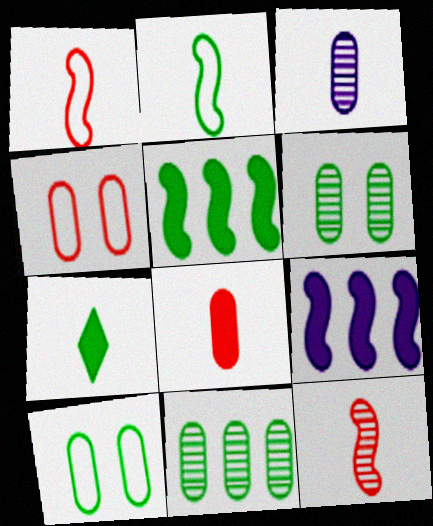[[1, 3, 7]]